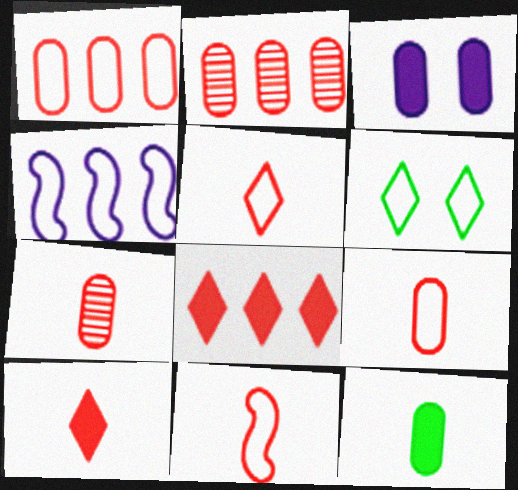[[4, 6, 9], 
[5, 9, 11], 
[7, 10, 11]]